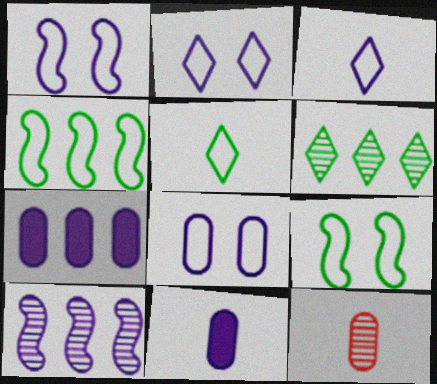[[1, 2, 8], 
[2, 10, 11]]